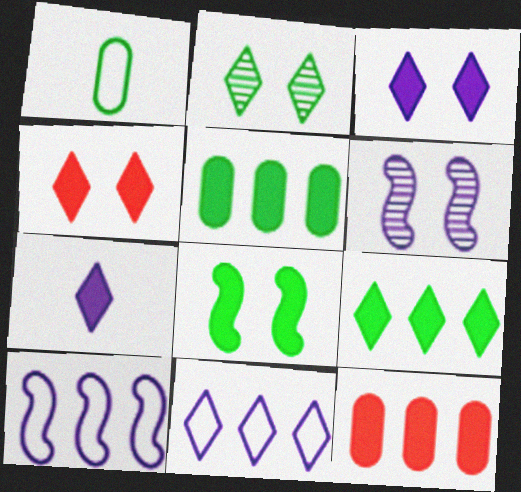[[4, 7, 9], 
[7, 8, 12]]